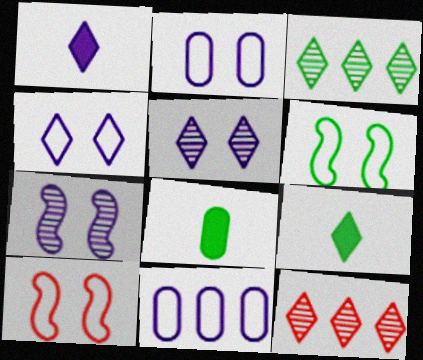[[1, 7, 11], 
[3, 6, 8], 
[4, 9, 12]]